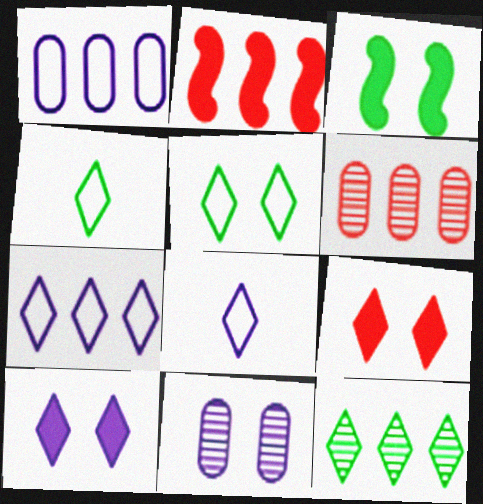[[1, 2, 12], 
[2, 4, 11], 
[3, 6, 8], 
[8, 9, 12]]